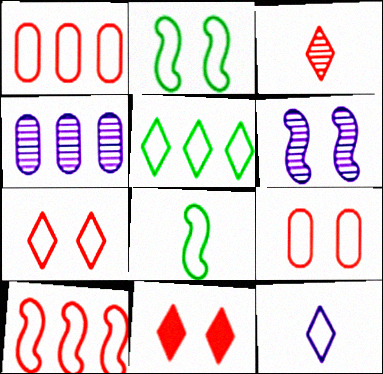[[1, 2, 12], 
[4, 8, 11], 
[5, 7, 12]]